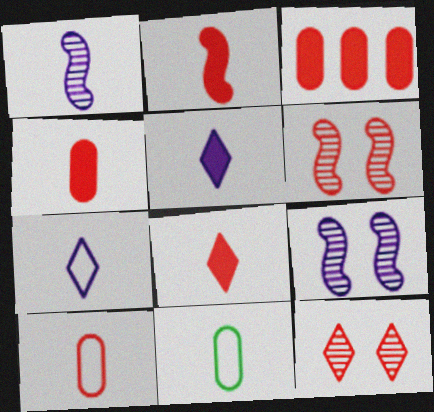[[1, 8, 11], 
[2, 4, 8]]